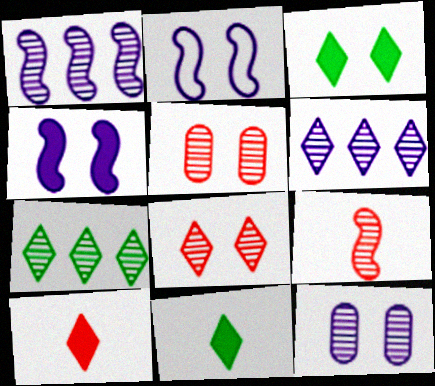[[2, 3, 5], 
[7, 9, 12]]